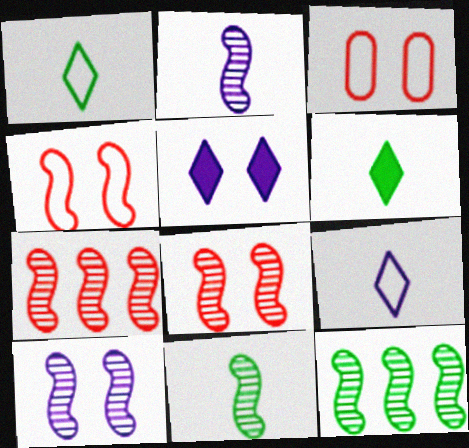[[2, 8, 12], 
[7, 10, 11]]